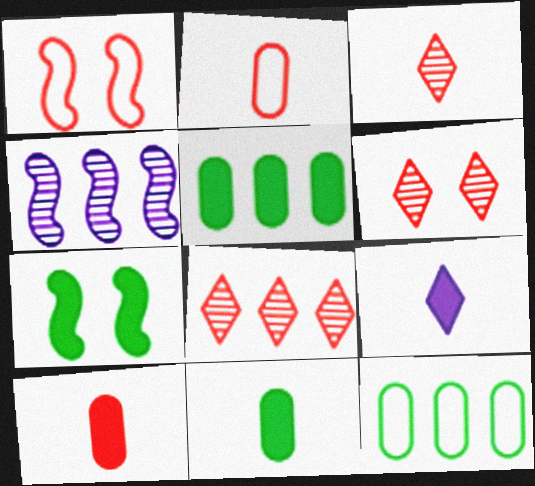[[1, 8, 10], 
[3, 6, 8]]